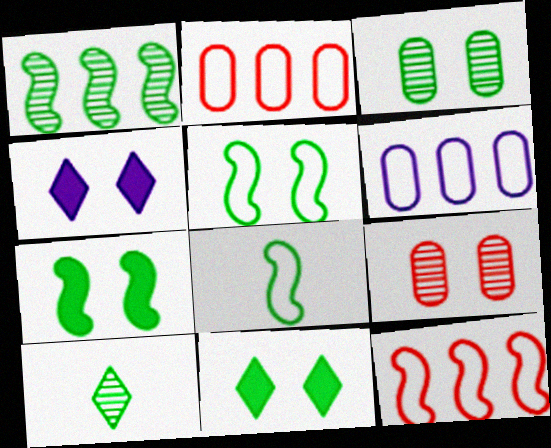[[1, 3, 10], 
[1, 7, 8], 
[3, 5, 11], 
[4, 5, 9]]